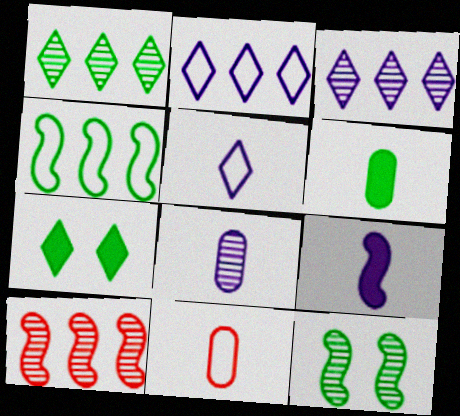[[5, 8, 9], 
[6, 8, 11]]